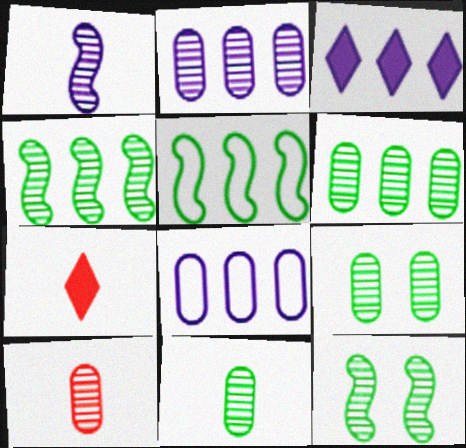[[2, 9, 10], 
[6, 9, 11], 
[7, 8, 12]]